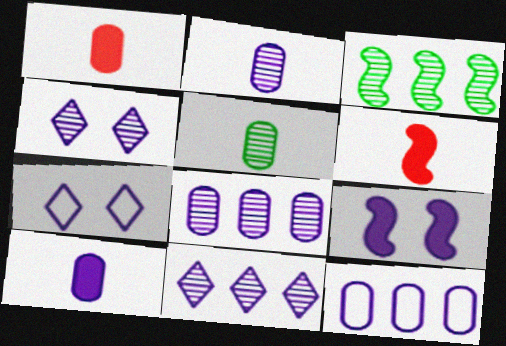[[1, 3, 7]]